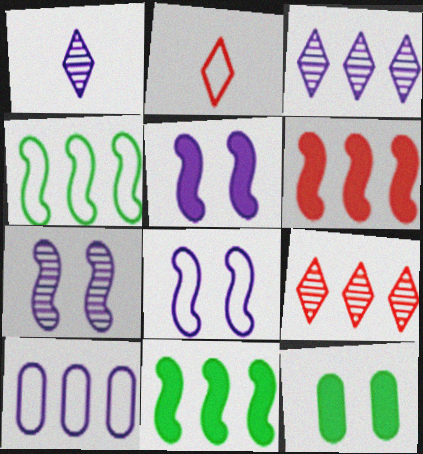[[1, 5, 10], 
[5, 7, 8], 
[9, 10, 11]]